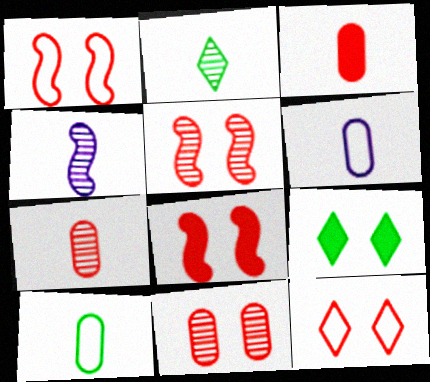[[1, 5, 8], 
[2, 4, 7], 
[8, 11, 12]]